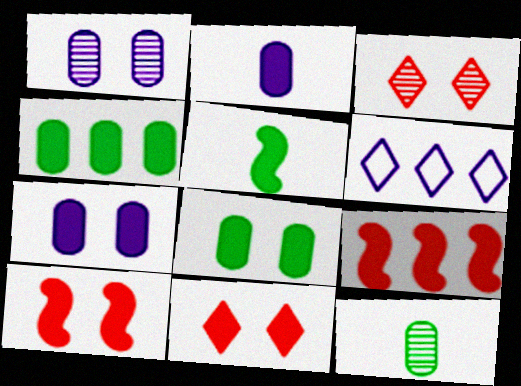[[6, 10, 12]]